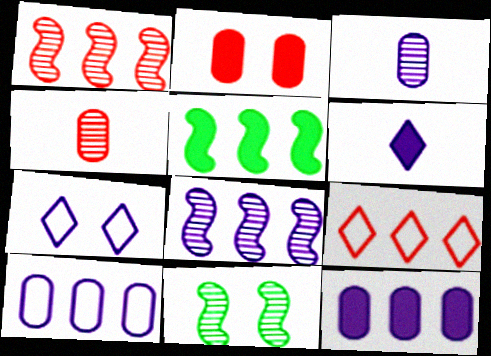[[2, 5, 6], 
[2, 7, 11], 
[4, 5, 7]]